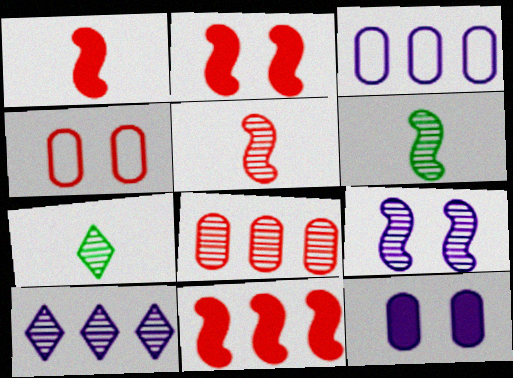[[1, 2, 11], 
[2, 3, 7], 
[7, 8, 9]]